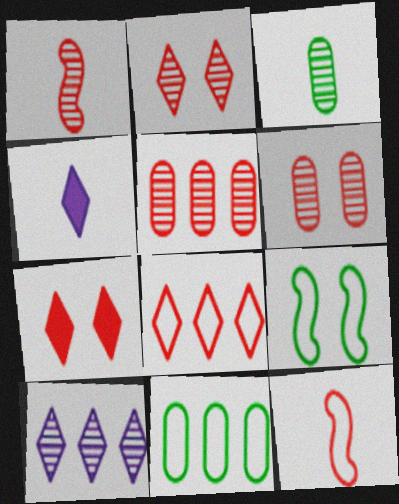[[1, 2, 5], 
[3, 4, 12], 
[4, 5, 9], 
[5, 7, 12]]